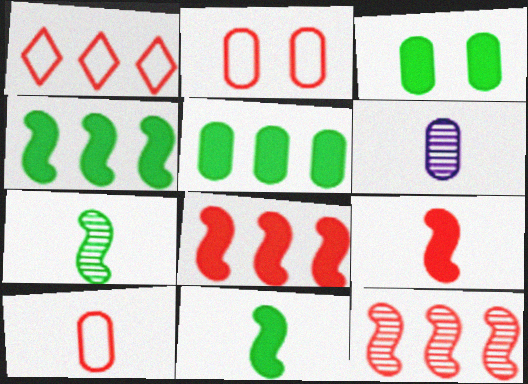[[2, 5, 6]]